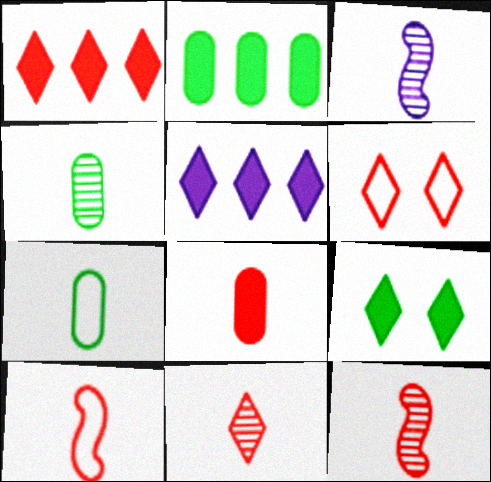[[1, 6, 11], 
[2, 3, 6], 
[3, 4, 11], 
[8, 10, 11]]